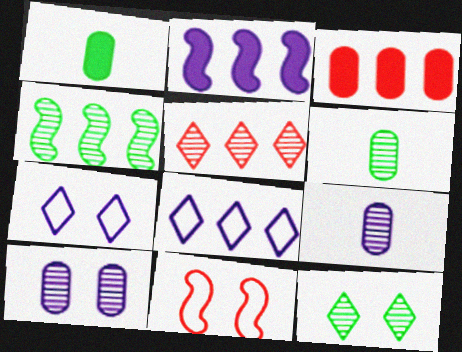[[2, 7, 9], 
[3, 4, 8], 
[4, 6, 12]]